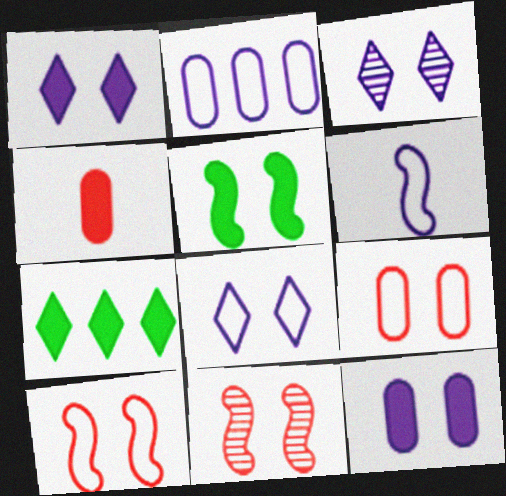[[1, 3, 8], 
[2, 6, 8], 
[3, 5, 9]]